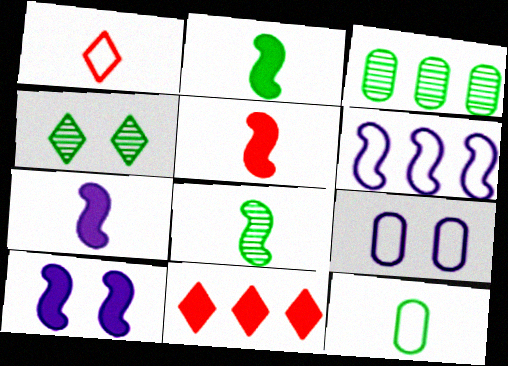[[1, 3, 10], 
[2, 5, 7], 
[3, 4, 8], 
[3, 6, 11], 
[8, 9, 11]]